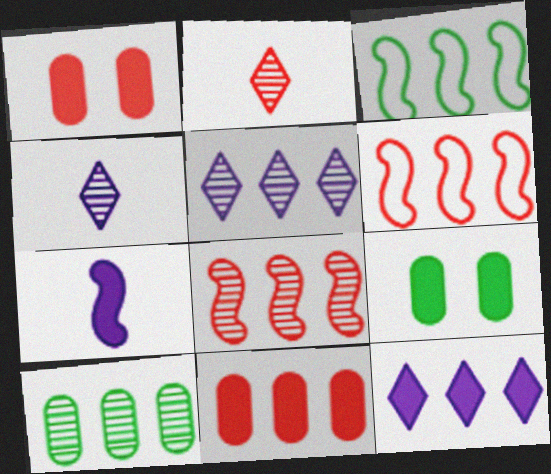[[1, 2, 6], 
[1, 3, 4], 
[3, 5, 11], 
[4, 6, 9], 
[5, 8, 10], 
[6, 10, 12]]